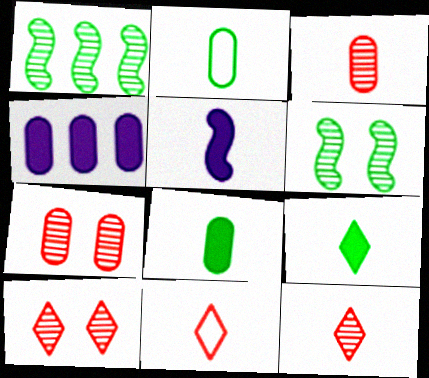[[2, 4, 7], 
[2, 5, 12], 
[4, 6, 11]]